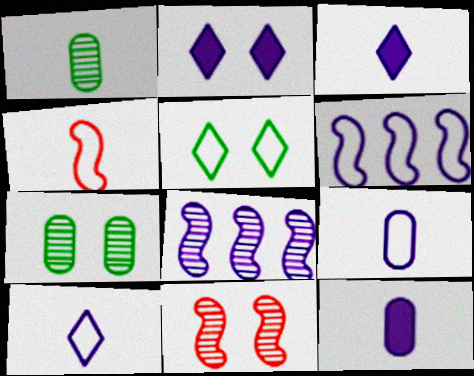[[1, 3, 4], 
[2, 8, 9]]